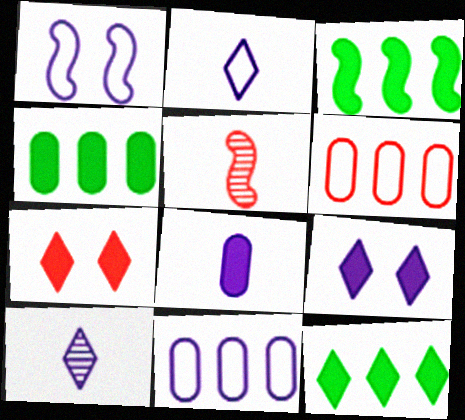[[1, 2, 11], 
[1, 3, 5], 
[3, 4, 12], 
[3, 7, 8], 
[5, 6, 7]]